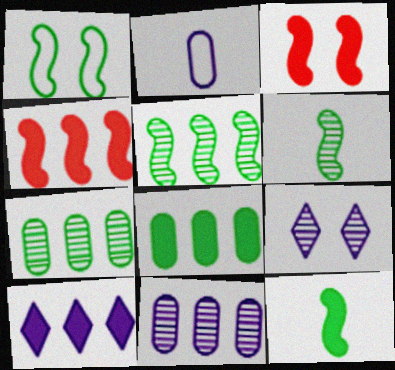[[1, 5, 12], 
[4, 8, 10]]